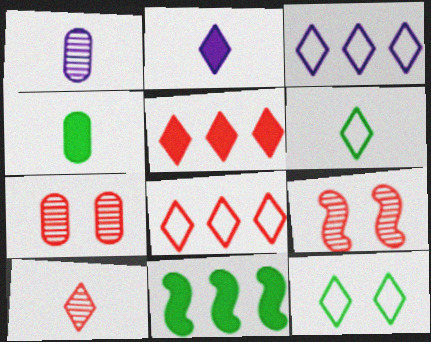[[2, 6, 10], 
[3, 4, 9]]